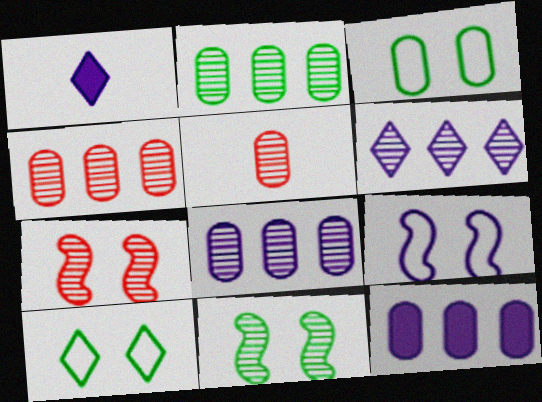[[1, 8, 9], 
[2, 4, 8], 
[3, 5, 12], 
[5, 6, 11]]